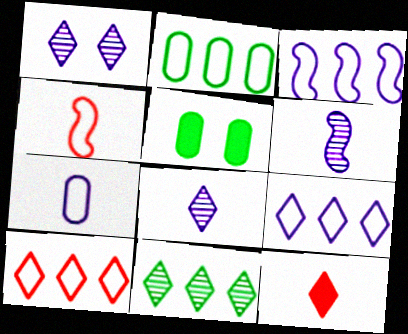[[2, 3, 10], 
[5, 6, 10]]